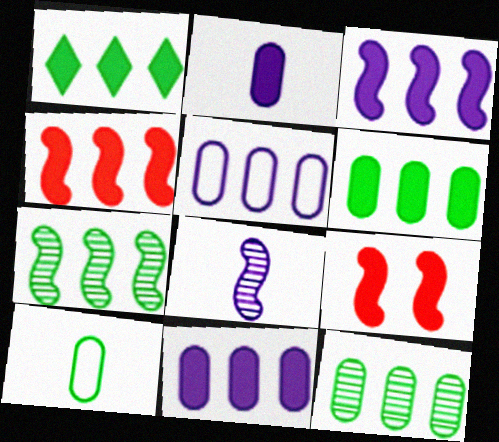[[1, 2, 9], 
[1, 4, 11]]